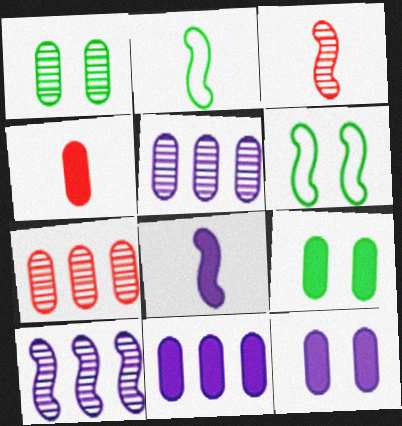[[2, 3, 8], 
[4, 9, 11]]